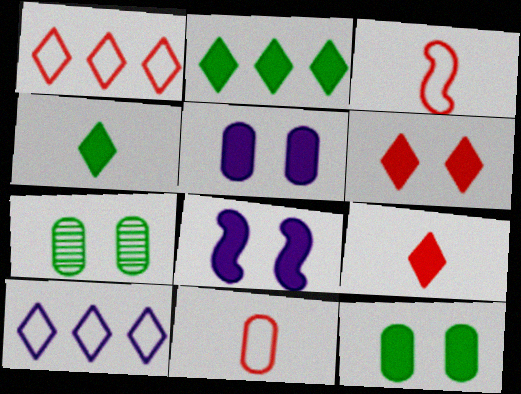[[6, 8, 12]]